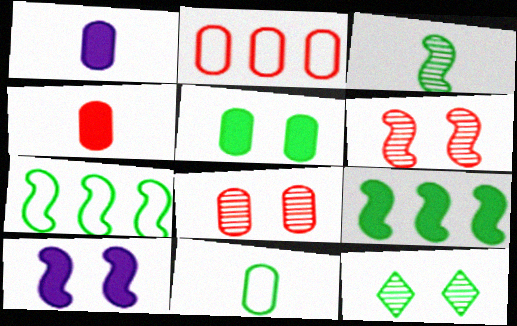[[2, 4, 8], 
[9, 11, 12]]